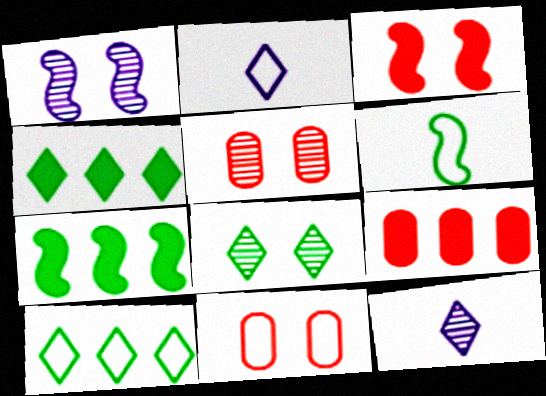[[1, 5, 8], 
[2, 5, 7], 
[7, 11, 12]]